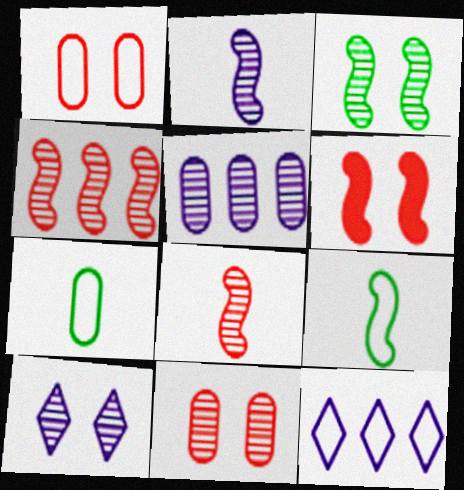[[1, 9, 12], 
[2, 3, 4], 
[2, 5, 10], 
[3, 10, 11]]